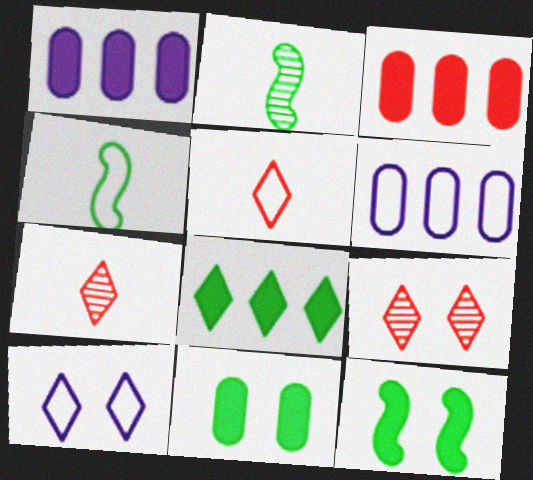[[1, 4, 9], 
[2, 3, 10], 
[6, 7, 12], 
[7, 8, 10]]